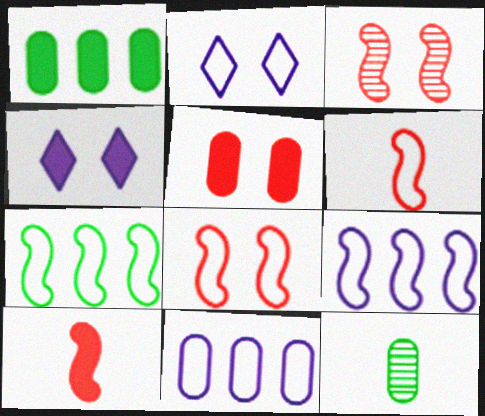[[1, 4, 10], 
[5, 11, 12]]